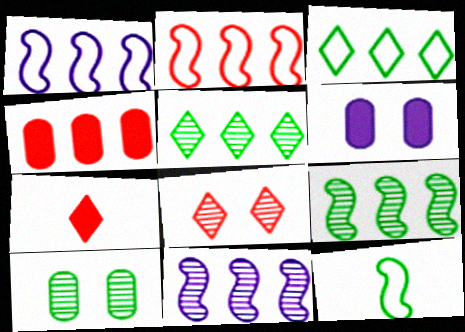[[1, 4, 5], 
[1, 7, 10], 
[3, 4, 11]]